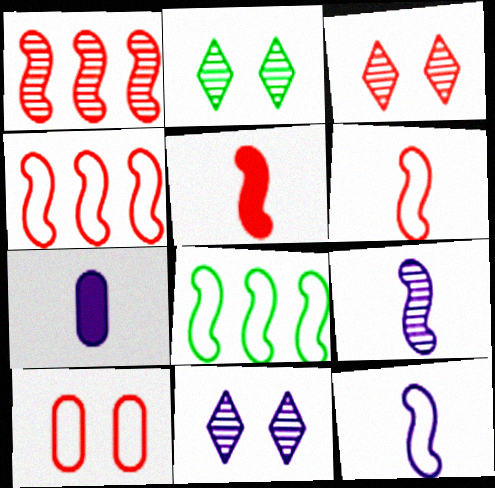[[2, 3, 11], 
[2, 4, 7], 
[3, 7, 8]]